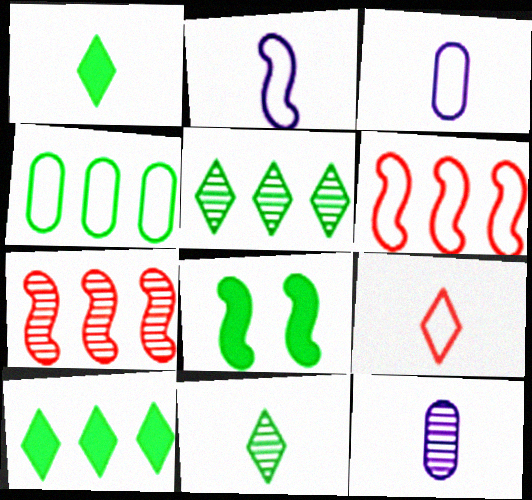[[2, 7, 8], 
[4, 8, 11]]